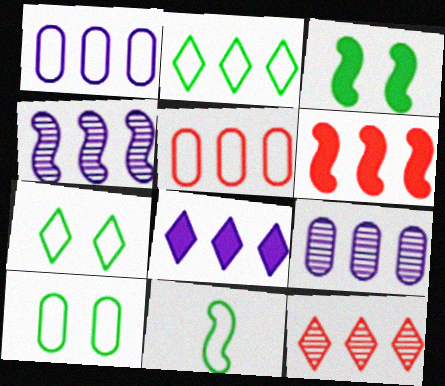[[1, 4, 8], 
[2, 6, 9], 
[2, 8, 12], 
[2, 10, 11], 
[5, 6, 12]]